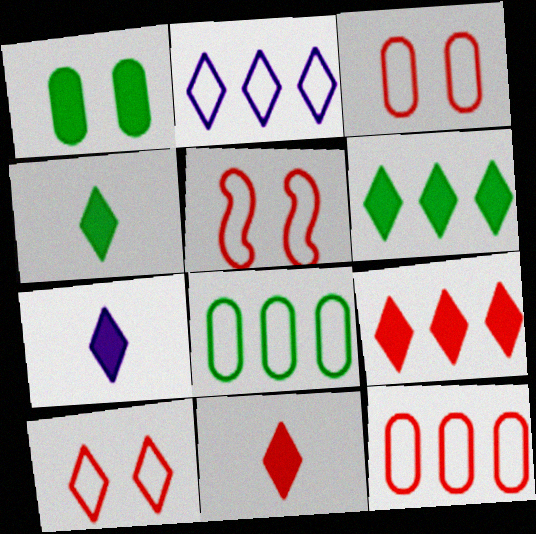[[3, 5, 10], 
[4, 7, 11]]